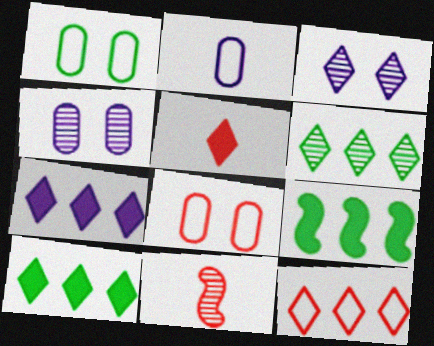[[1, 7, 11], 
[4, 6, 11], 
[6, 7, 12]]